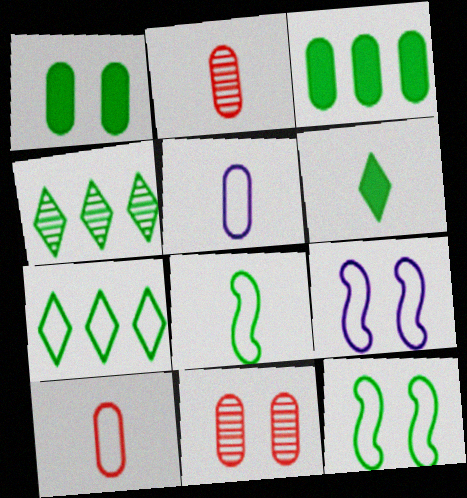[[1, 4, 8], 
[3, 5, 11], 
[7, 9, 10]]